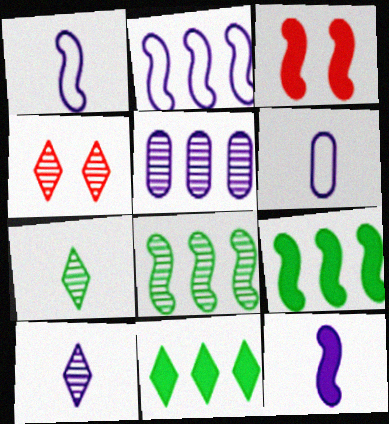[[1, 3, 8], 
[3, 9, 12], 
[4, 6, 9], 
[6, 10, 12]]